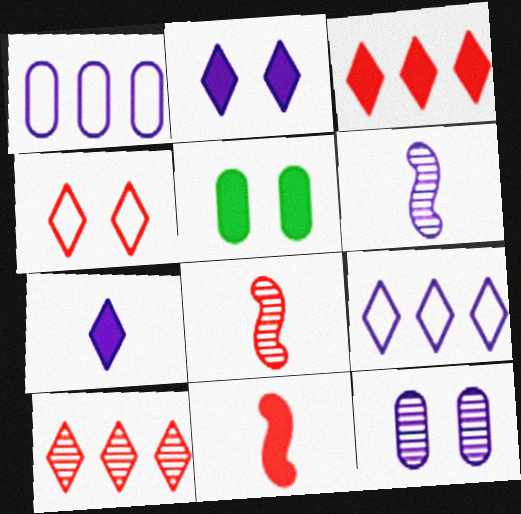[[1, 2, 6], 
[5, 8, 9]]